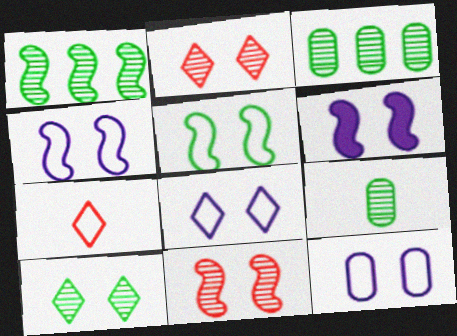[[1, 9, 10], 
[3, 6, 7], 
[4, 8, 12], 
[5, 6, 11]]